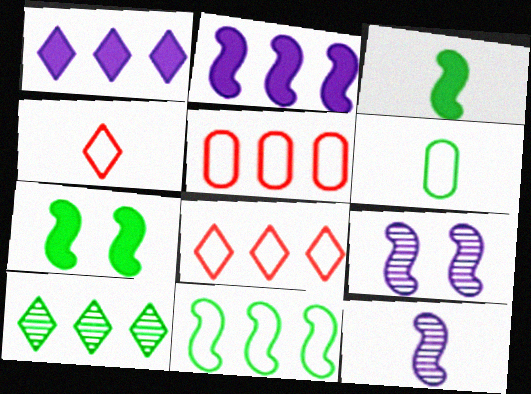[[1, 8, 10], 
[2, 5, 10], 
[6, 7, 10]]